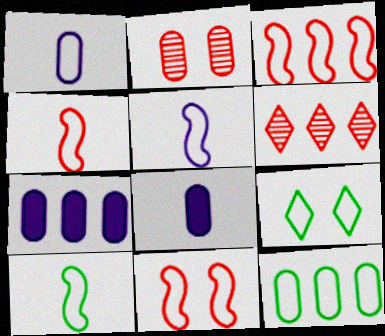[[1, 3, 9], 
[2, 8, 12], 
[3, 4, 11], 
[4, 5, 10], 
[9, 10, 12]]